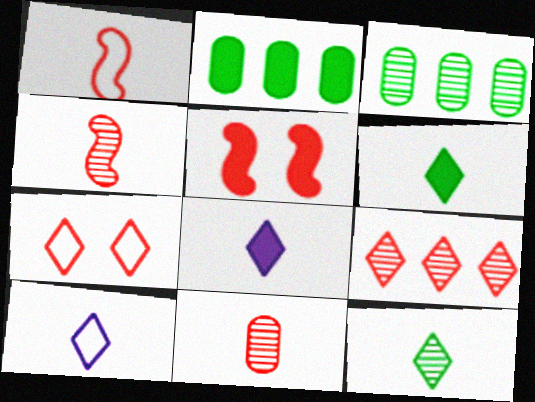[[2, 5, 8], 
[3, 5, 10]]